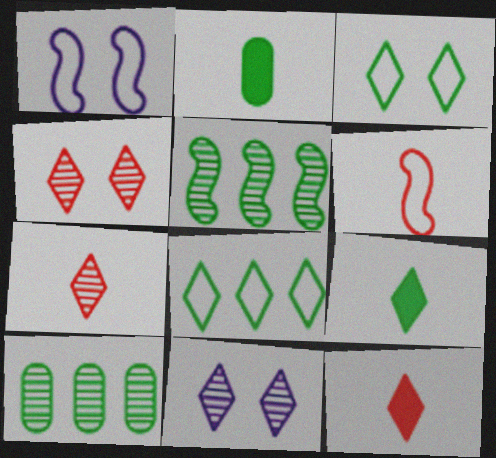[[1, 10, 12], 
[2, 3, 5], 
[8, 11, 12]]